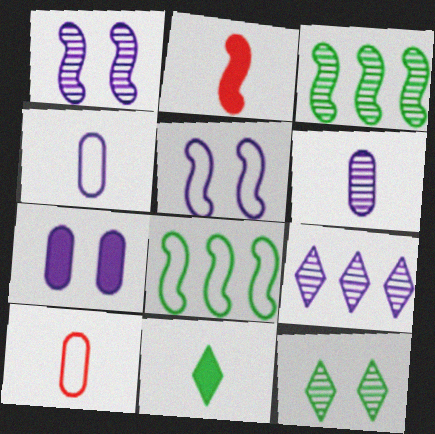[[1, 2, 8], 
[1, 6, 9], 
[2, 3, 5]]